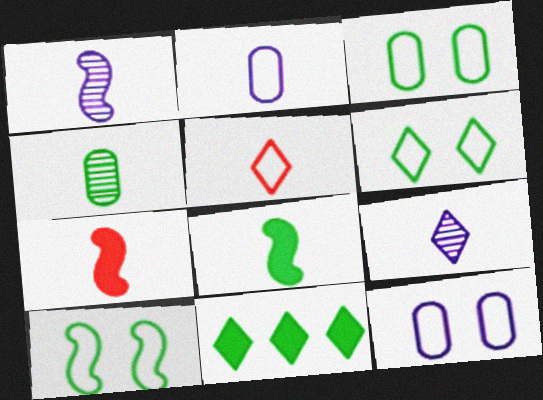[[3, 6, 10], 
[4, 10, 11]]